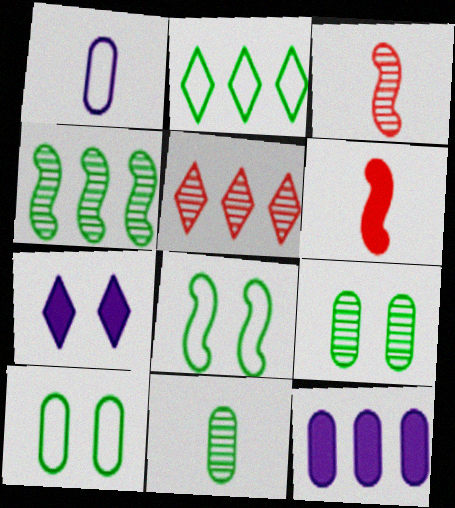[]